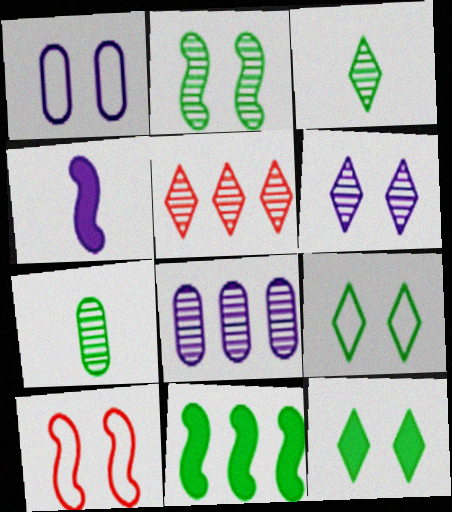[[1, 9, 10], 
[3, 5, 6], 
[7, 9, 11]]